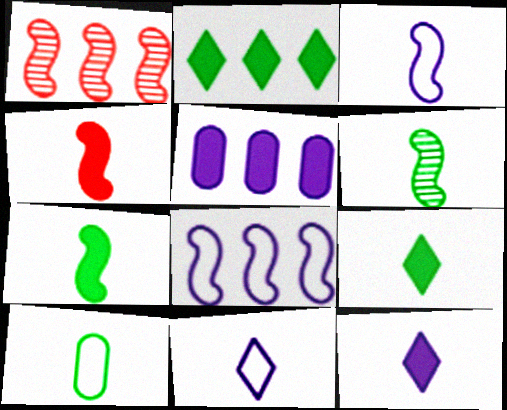[[3, 4, 6], 
[6, 9, 10]]